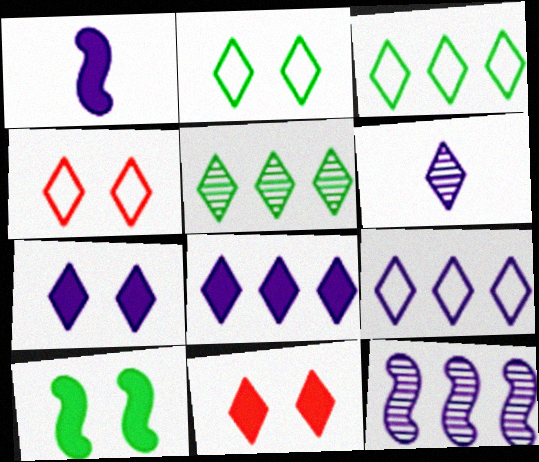[[3, 6, 11], 
[6, 7, 9]]